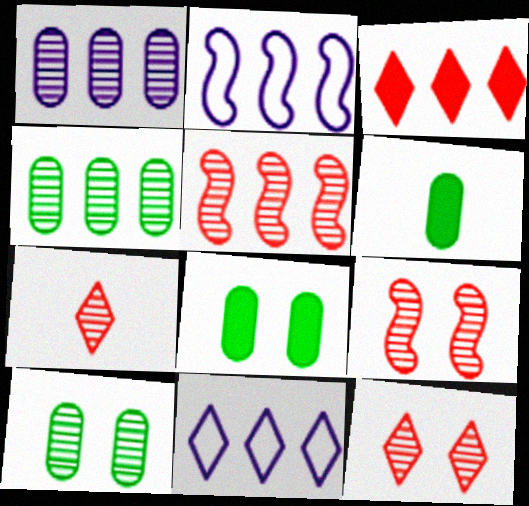[[2, 3, 4], 
[2, 6, 12], 
[2, 7, 8], 
[6, 9, 11]]